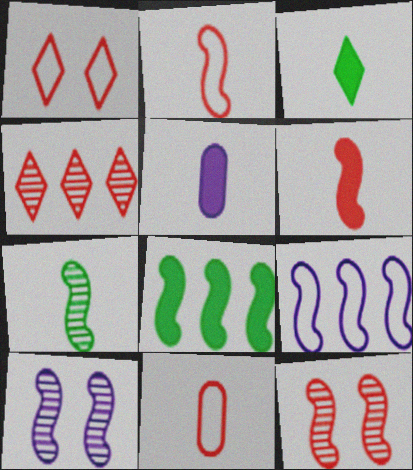[[2, 8, 10], 
[3, 5, 6]]